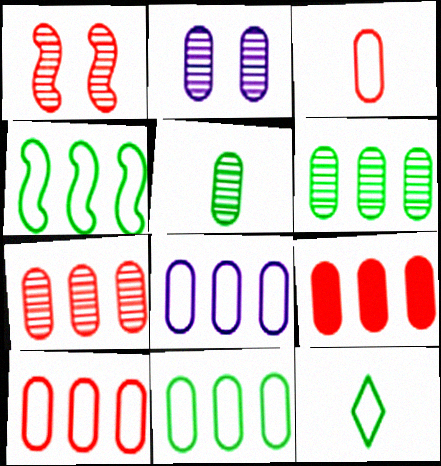[[2, 5, 7], 
[6, 8, 9], 
[7, 9, 10], 
[8, 10, 11]]